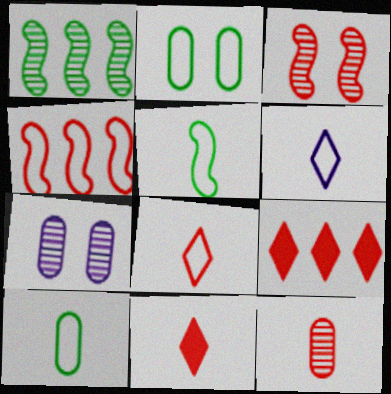[[2, 4, 6], 
[5, 7, 9]]